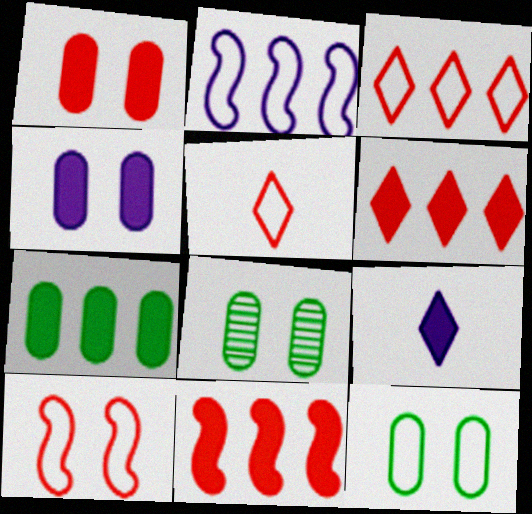[[2, 5, 12]]